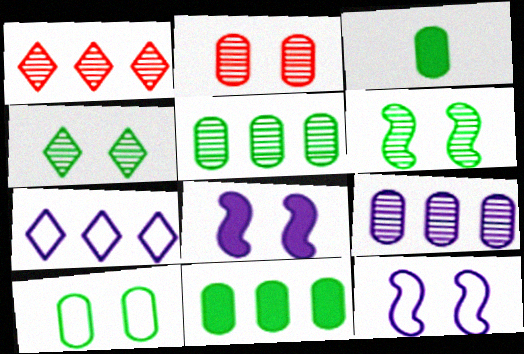[[1, 3, 12], 
[3, 5, 10]]